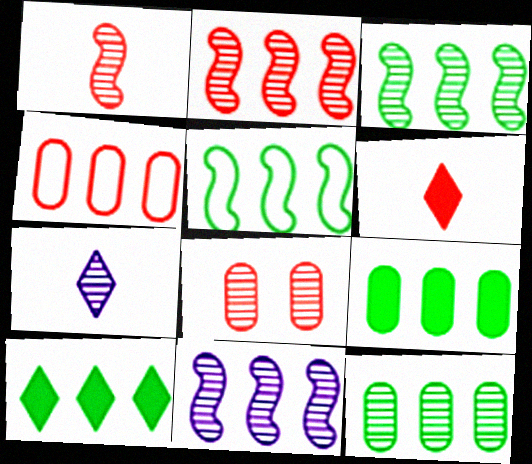[[2, 3, 11], 
[3, 7, 8], 
[4, 10, 11], 
[5, 10, 12]]